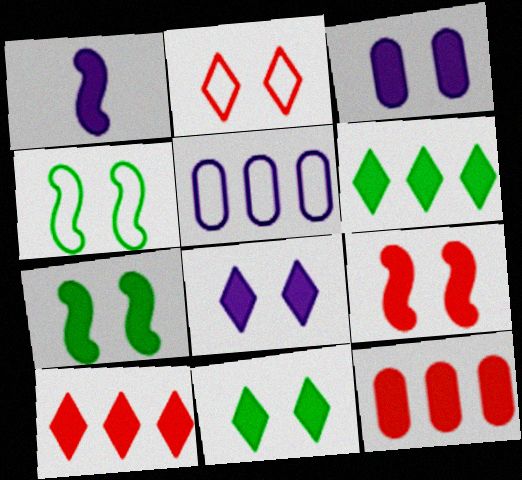[[1, 11, 12], 
[3, 9, 11]]